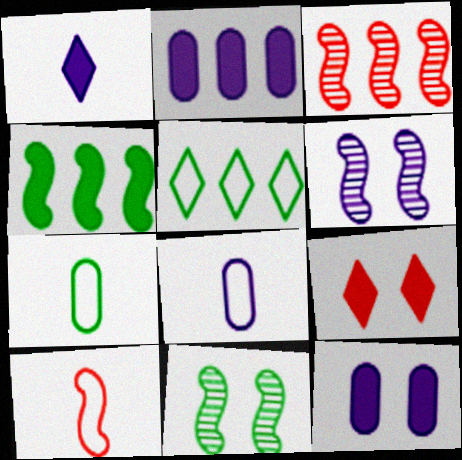[[2, 3, 5], 
[4, 6, 10]]